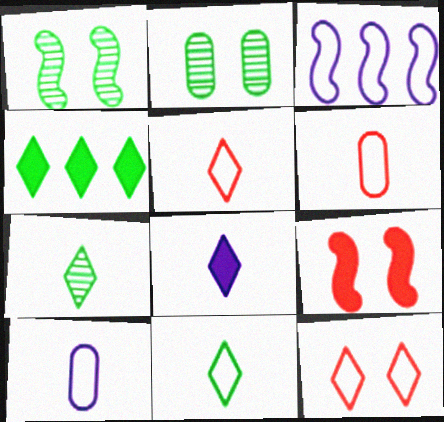[[5, 7, 8]]